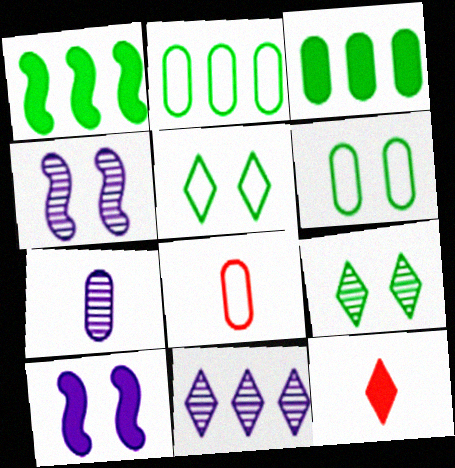[[2, 4, 12], 
[3, 10, 12], 
[4, 7, 11], 
[5, 11, 12]]